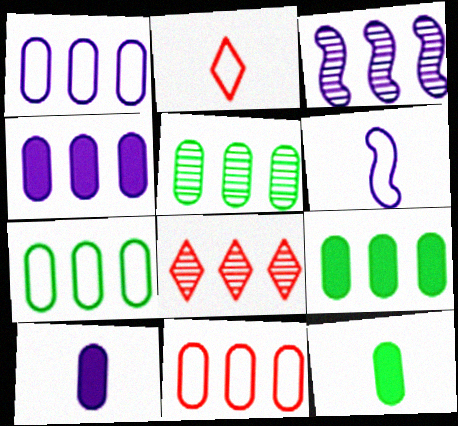[[1, 7, 11], 
[3, 5, 8], 
[4, 5, 11], 
[5, 7, 9]]